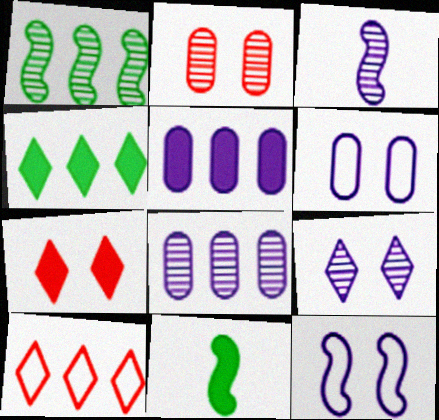[[1, 5, 10], 
[3, 8, 9], 
[5, 7, 11]]